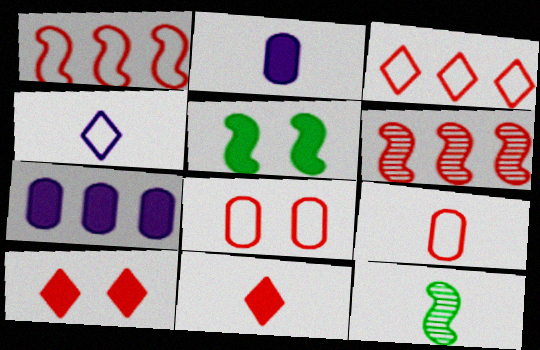[[5, 7, 11], 
[6, 8, 11], 
[6, 9, 10]]